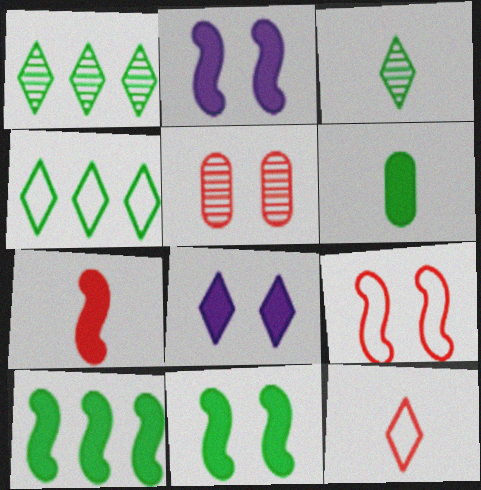[[1, 8, 12], 
[2, 7, 10]]